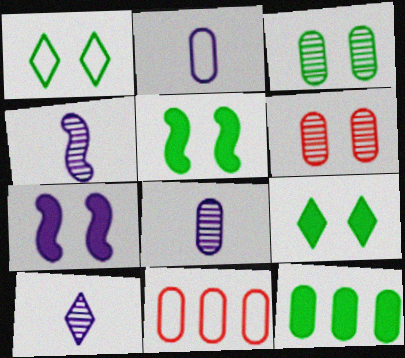[[1, 3, 5], 
[1, 6, 7], 
[2, 6, 12], 
[4, 8, 10], 
[4, 9, 11], 
[5, 10, 11]]